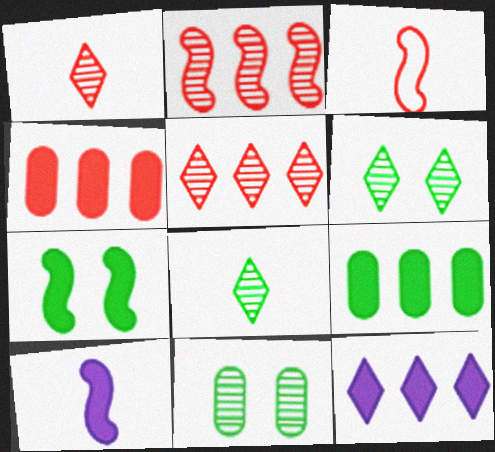[[3, 11, 12]]